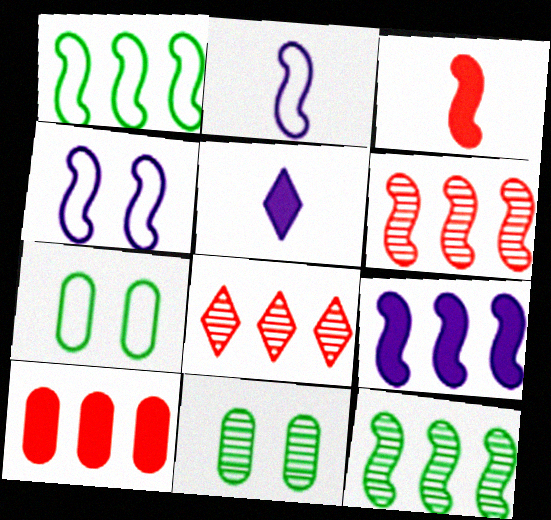[[1, 6, 9], 
[3, 4, 12], 
[5, 6, 7]]